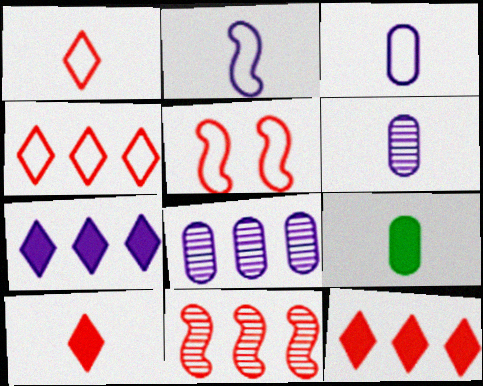[]